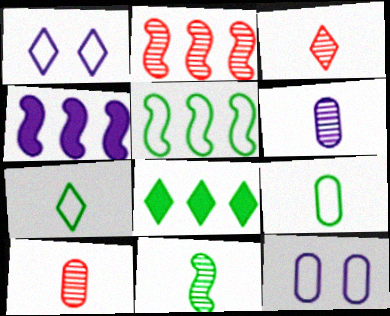[[1, 3, 8], 
[1, 4, 6], 
[2, 4, 5], 
[3, 6, 11]]